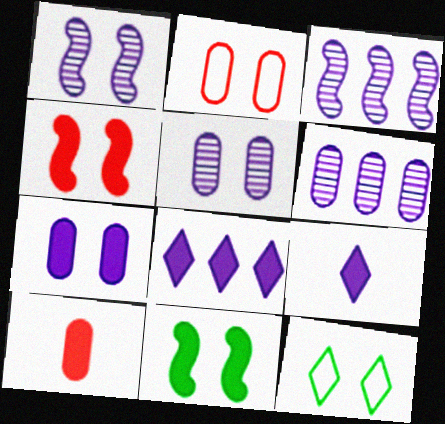[[3, 10, 12], 
[4, 5, 12], 
[8, 10, 11]]